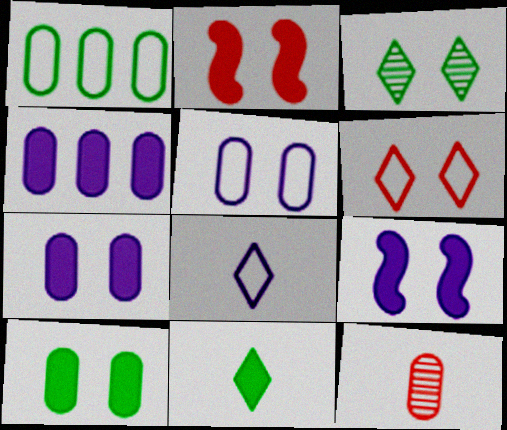[[1, 7, 12], 
[2, 3, 5], 
[2, 4, 11]]